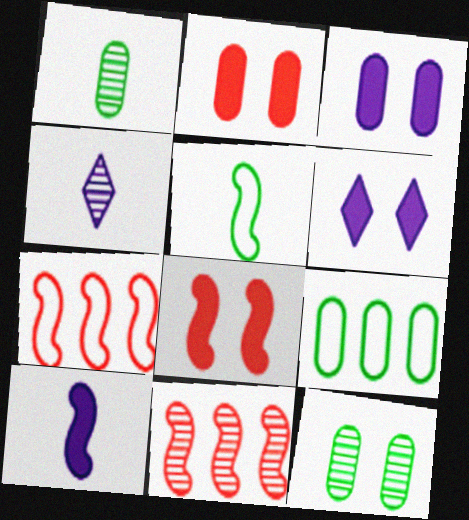[[1, 6, 7], 
[4, 8, 9], 
[4, 11, 12]]